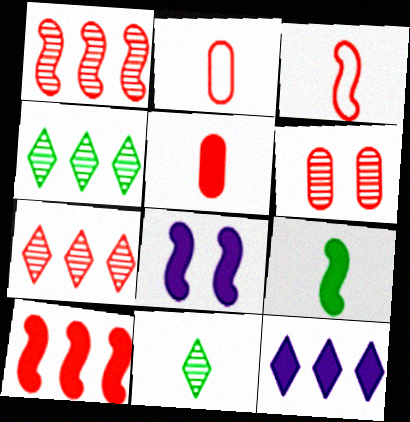[[2, 4, 8], 
[8, 9, 10]]